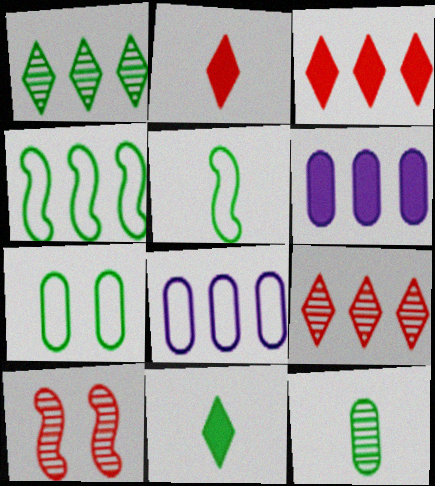[[4, 6, 9], 
[5, 11, 12], 
[8, 10, 11]]